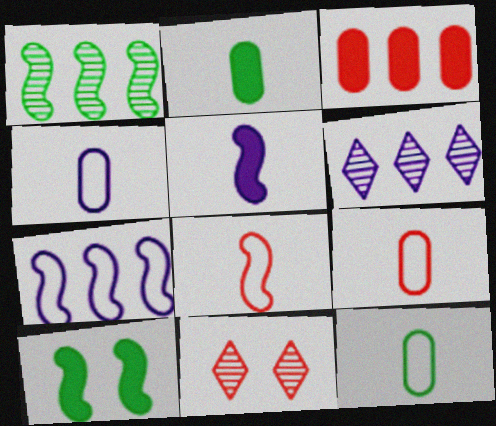[[2, 7, 11], 
[3, 8, 11], 
[4, 9, 12], 
[6, 9, 10]]